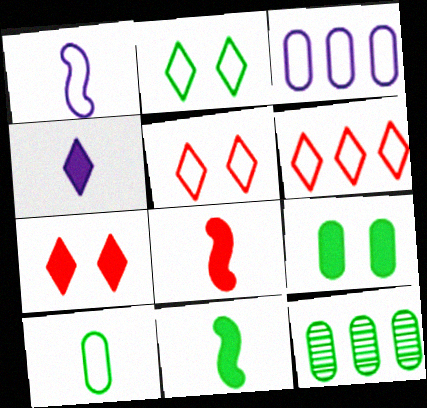[[1, 7, 12], 
[2, 11, 12], 
[9, 10, 12]]